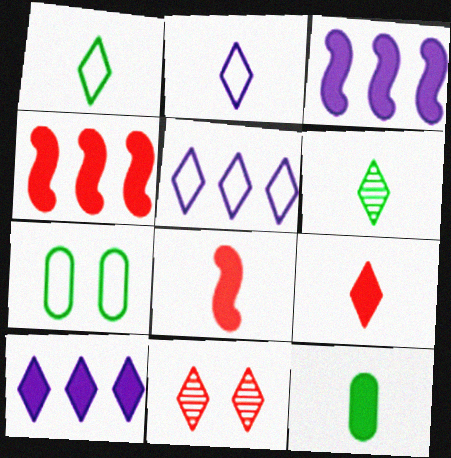[[1, 10, 11], 
[2, 6, 9]]